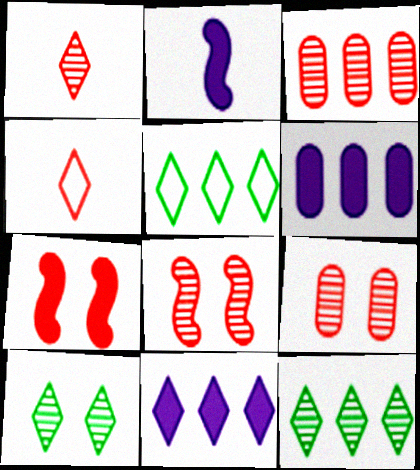[[1, 3, 8], 
[2, 5, 9], 
[3, 4, 7], 
[4, 10, 11]]